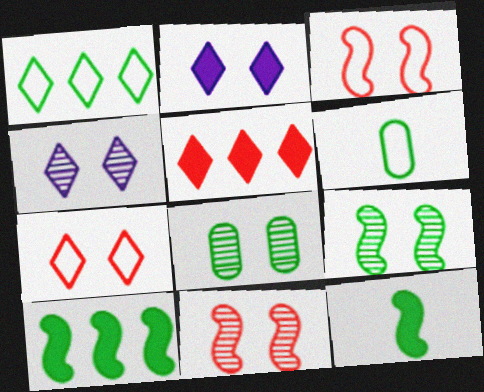[[1, 8, 12], 
[2, 3, 8], 
[4, 8, 11]]